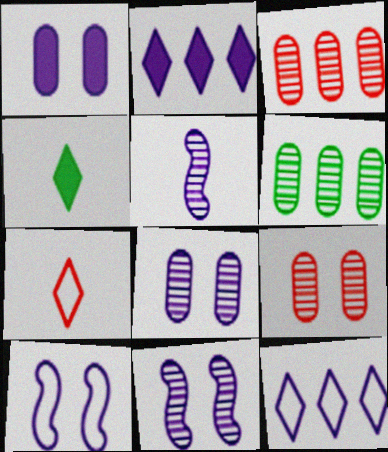[[1, 5, 12], 
[3, 4, 10]]